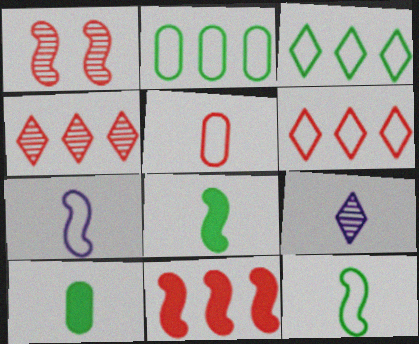[[5, 8, 9]]